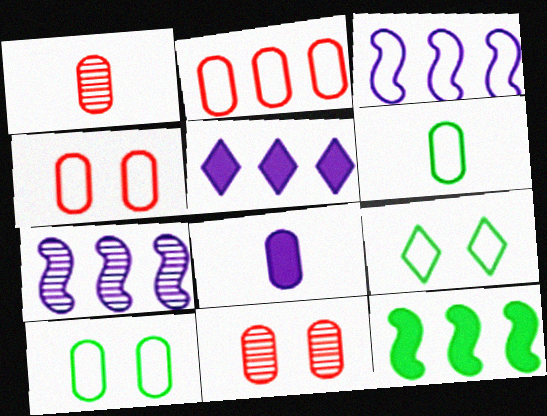[[1, 6, 8]]